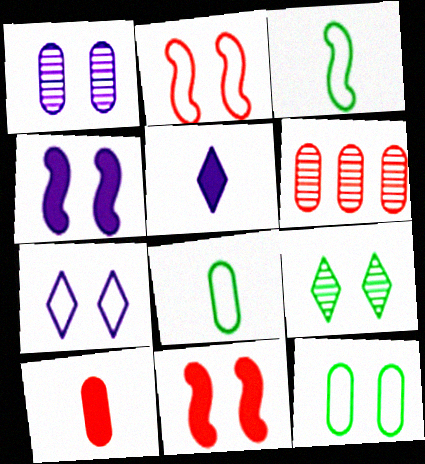[[1, 4, 7], 
[2, 7, 12]]